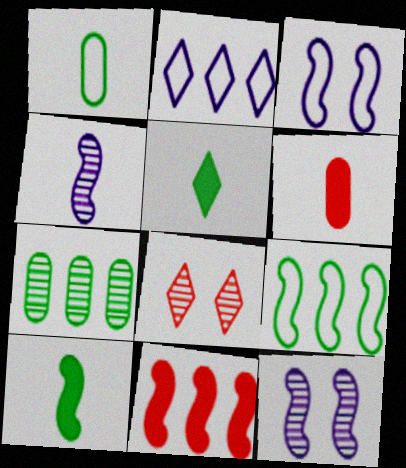[[2, 5, 8], 
[2, 7, 11], 
[4, 7, 8]]